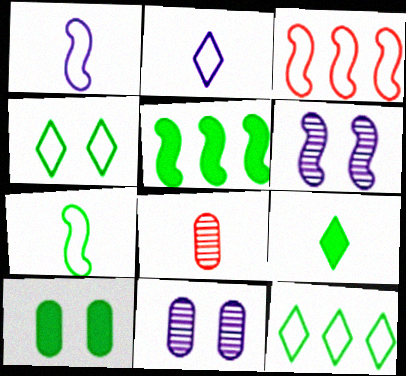[[1, 8, 9], 
[3, 9, 11], 
[5, 9, 10]]